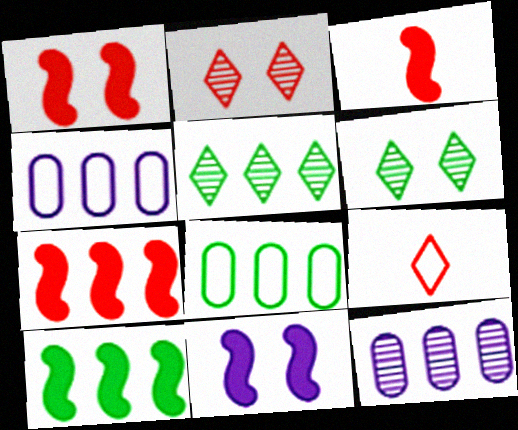[[1, 3, 7], 
[3, 4, 6], 
[3, 10, 11], 
[4, 5, 7], 
[5, 8, 10]]